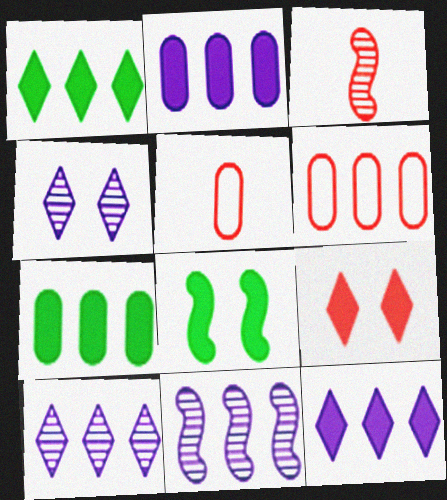[[1, 6, 11], 
[3, 6, 9], 
[5, 8, 10]]